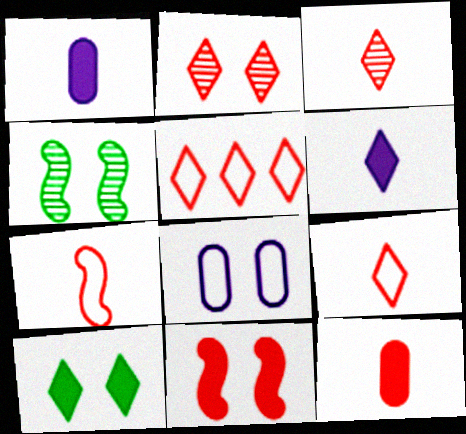[[1, 4, 5], 
[3, 7, 12]]